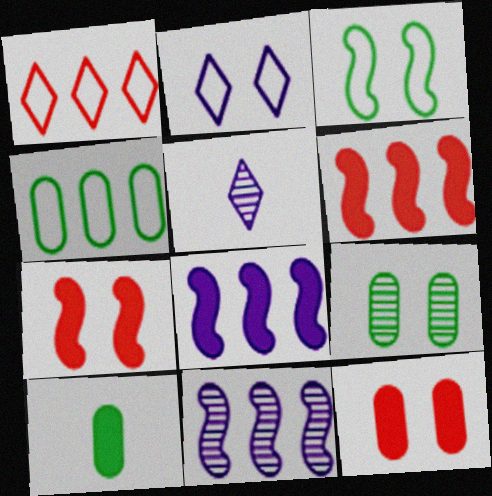[[2, 7, 9], 
[4, 5, 7], 
[4, 9, 10]]